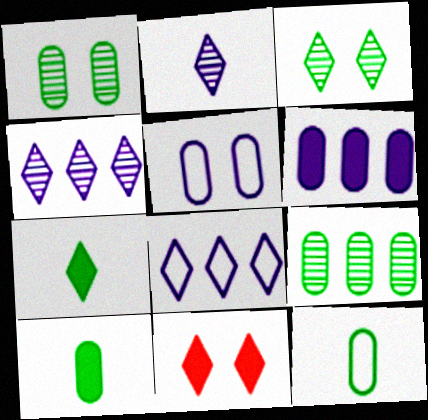[]